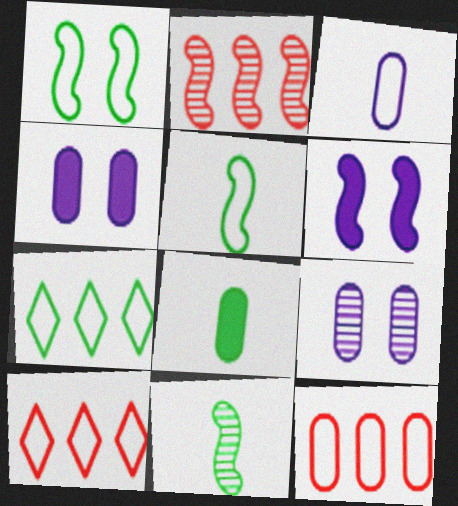[[1, 3, 10], 
[2, 5, 6], 
[4, 10, 11], 
[8, 9, 12]]